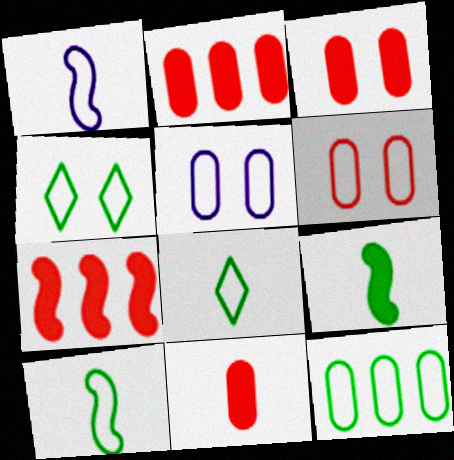[[2, 3, 11], 
[4, 10, 12]]